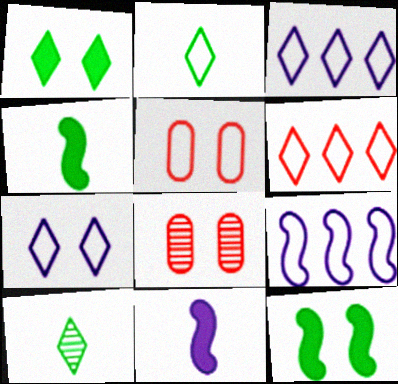[[2, 5, 9], 
[2, 6, 7], 
[3, 4, 8], 
[7, 8, 12]]